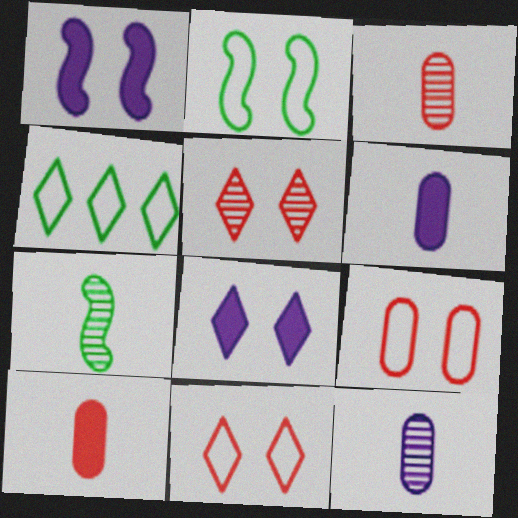[[1, 3, 4]]